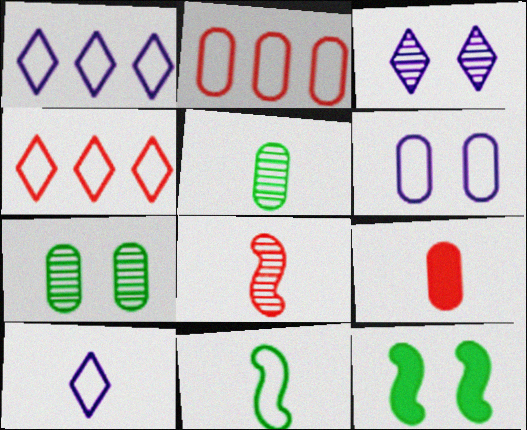[[4, 6, 11]]